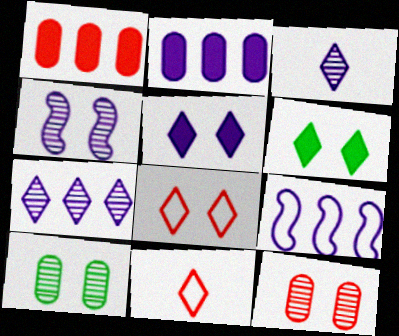[[2, 7, 9], 
[6, 7, 11]]